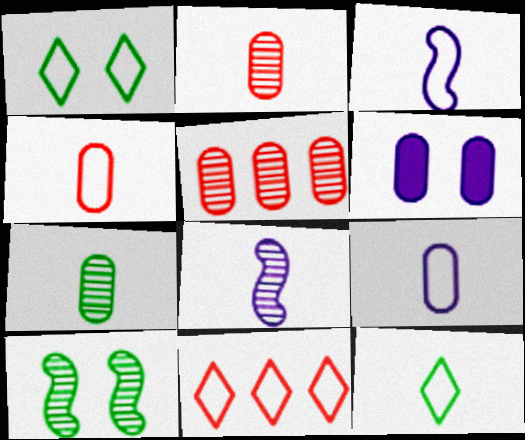[[3, 4, 12]]